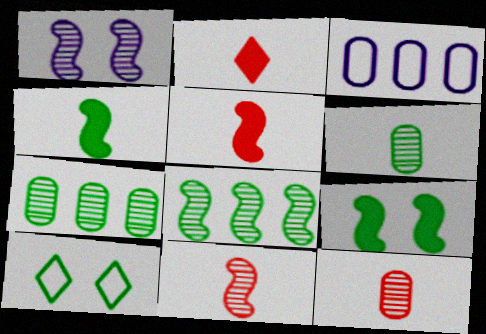[[1, 8, 11], 
[4, 7, 10]]